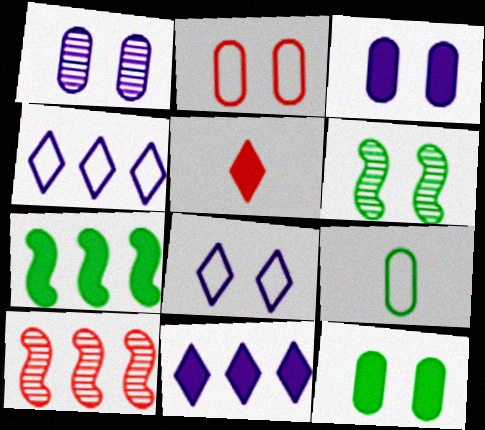[[1, 2, 12], 
[2, 5, 10], 
[3, 5, 7]]